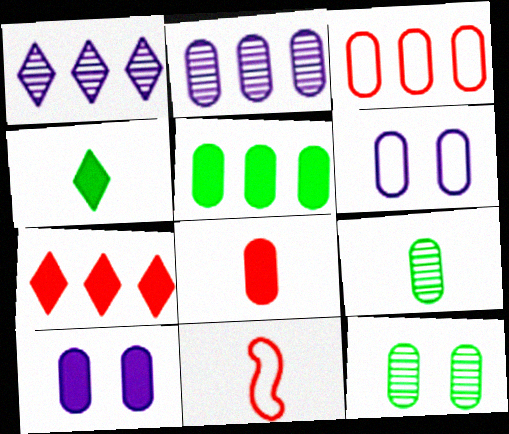[[2, 3, 5], 
[3, 9, 10], 
[5, 8, 10]]